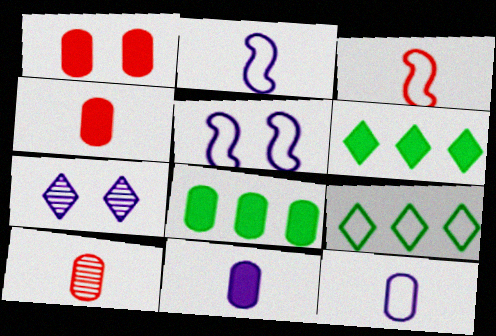[[1, 8, 11], 
[3, 7, 8], 
[5, 6, 10]]